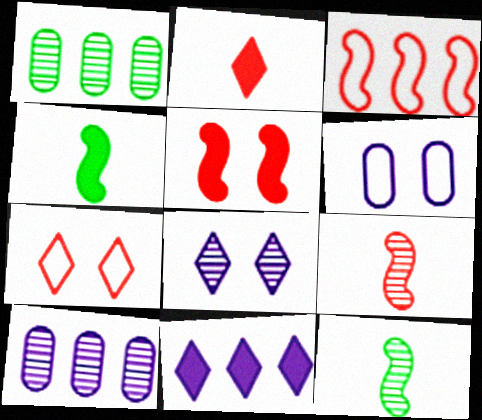[[1, 3, 11], 
[1, 8, 9], 
[3, 5, 9], 
[4, 7, 10]]